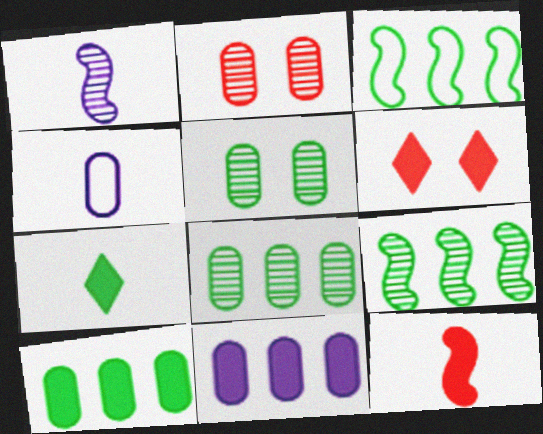[[2, 4, 10], 
[3, 5, 7], 
[4, 6, 9]]